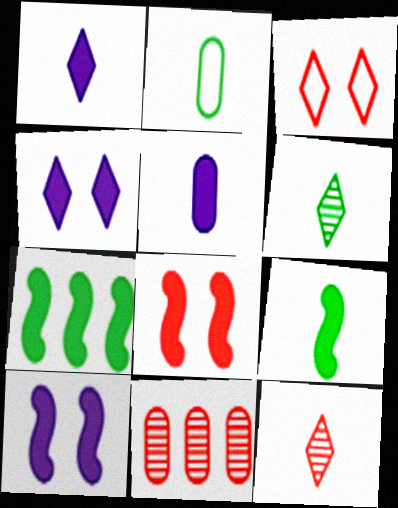[[2, 6, 9]]